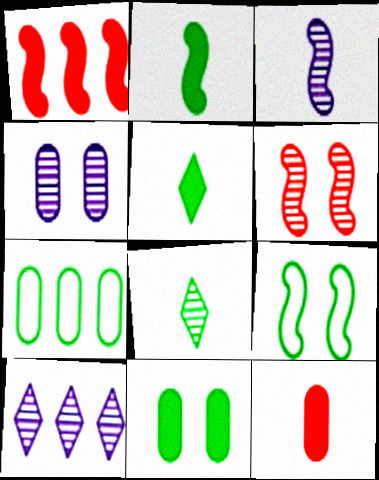[[1, 3, 9], 
[1, 7, 10], 
[3, 4, 10], 
[4, 7, 12], 
[9, 10, 12]]